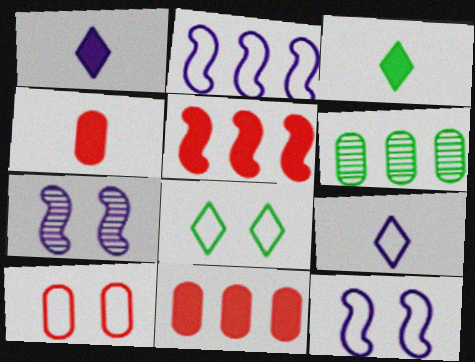[[8, 10, 12]]